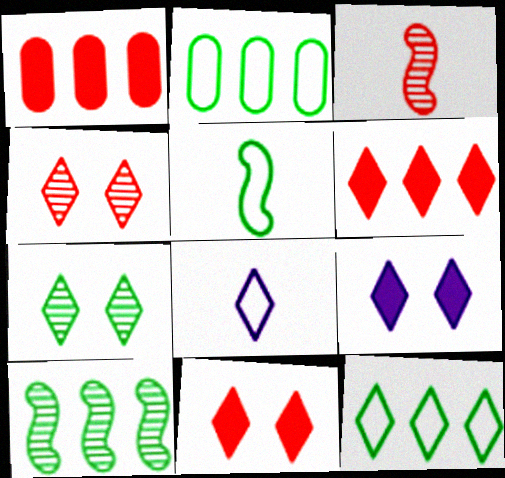[[2, 3, 9], 
[6, 7, 8]]